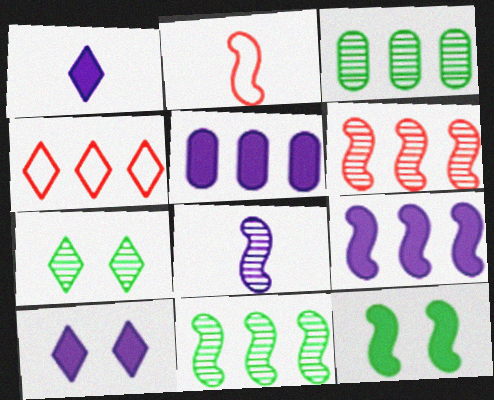[[1, 4, 7], 
[2, 3, 10], 
[2, 5, 7], 
[3, 4, 9], 
[4, 5, 11]]